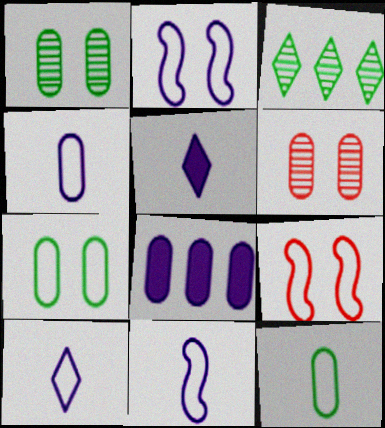[[4, 10, 11], 
[6, 8, 12]]